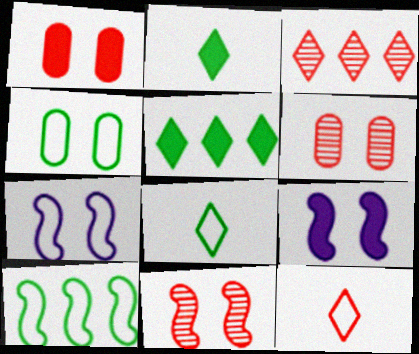[[4, 8, 10]]